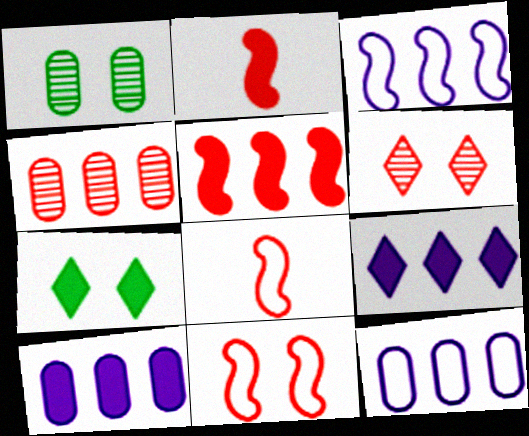[[1, 8, 9], 
[2, 7, 10]]